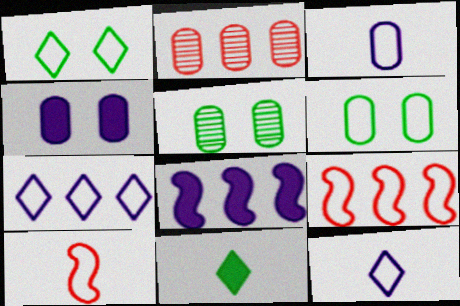[[1, 3, 9], 
[6, 7, 10], 
[6, 9, 12]]